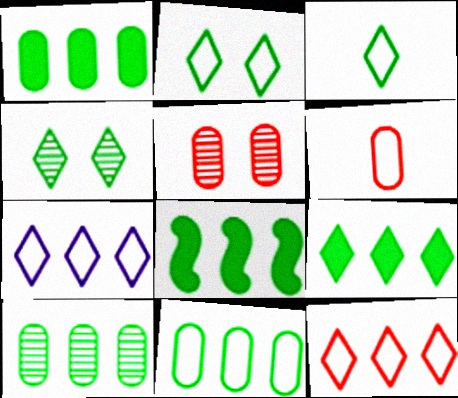[[1, 8, 9], 
[1, 10, 11], 
[3, 4, 9]]